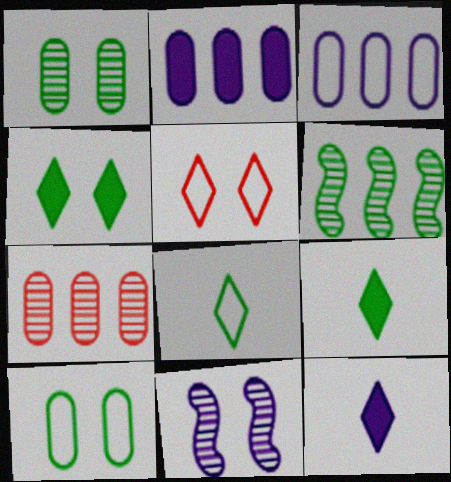[[3, 11, 12], 
[6, 9, 10]]